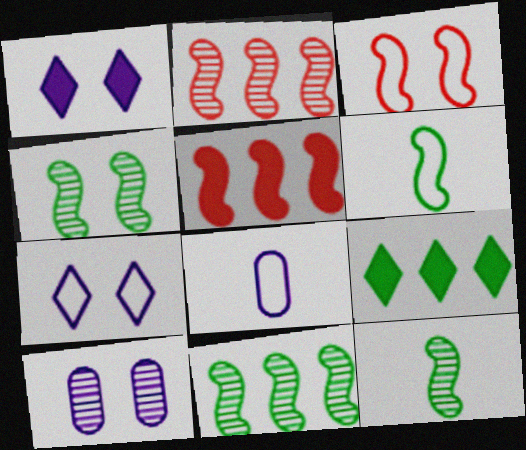[[4, 11, 12]]